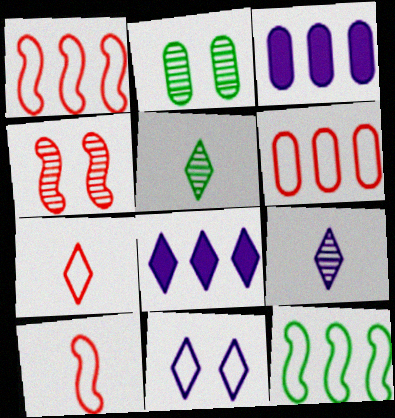[[2, 8, 10], 
[8, 9, 11]]